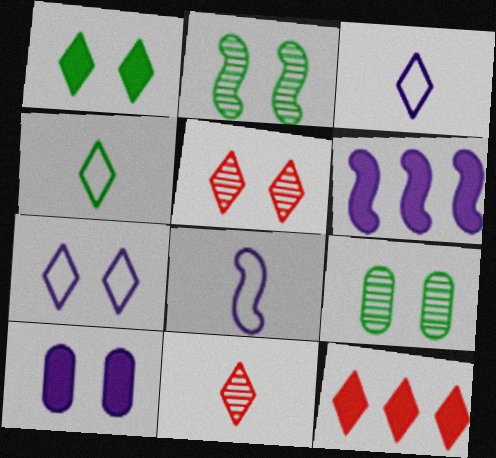[[1, 5, 7], 
[8, 9, 12]]